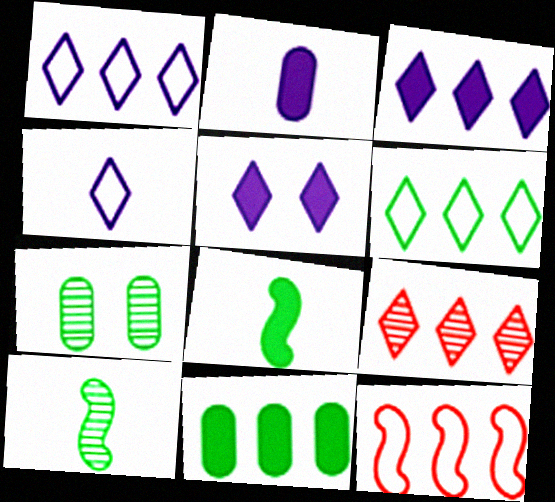[[3, 6, 9], 
[6, 7, 8]]